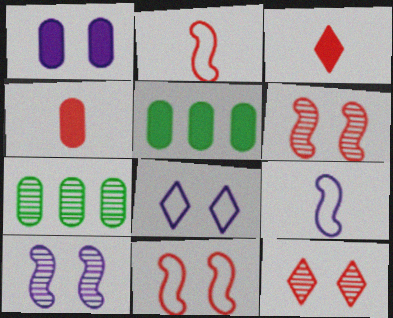[[1, 4, 5], 
[1, 8, 10], 
[5, 9, 12]]